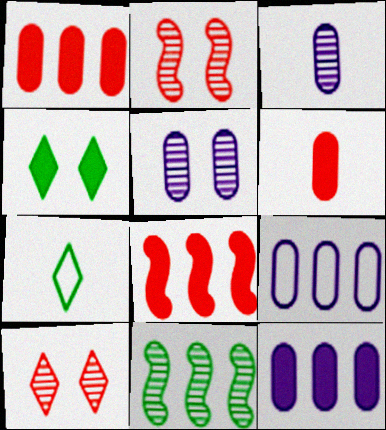[[2, 7, 12], 
[3, 10, 11], 
[5, 7, 8]]